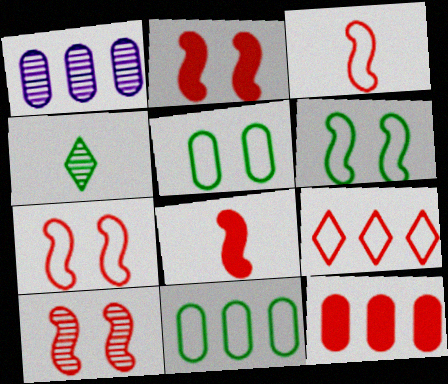[[1, 4, 10], 
[1, 11, 12], 
[2, 7, 10]]